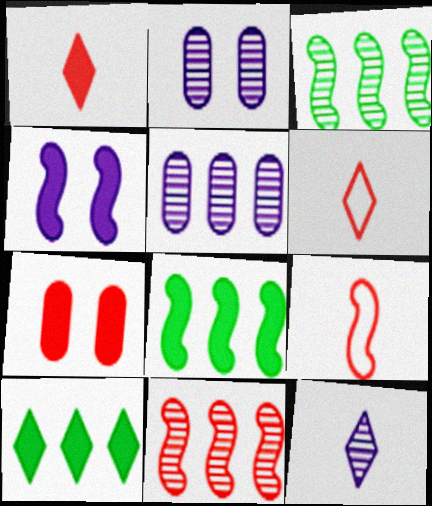[[2, 6, 8], 
[2, 9, 10], 
[3, 4, 9], 
[6, 7, 11]]